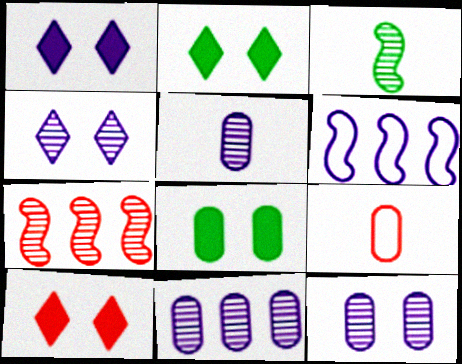[[1, 2, 10], 
[1, 5, 6], 
[5, 11, 12], 
[7, 9, 10], 
[8, 9, 11]]